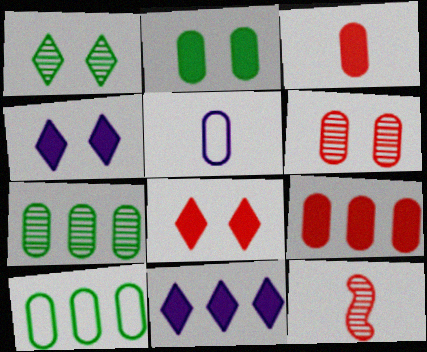[[4, 10, 12]]